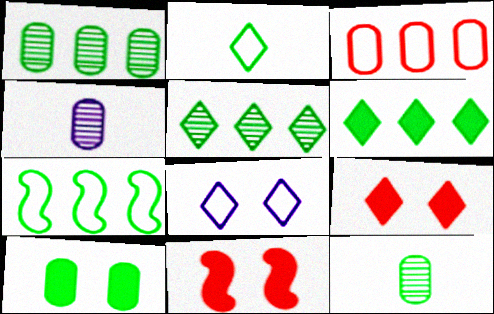[[1, 6, 7], 
[3, 4, 10], 
[4, 7, 9]]